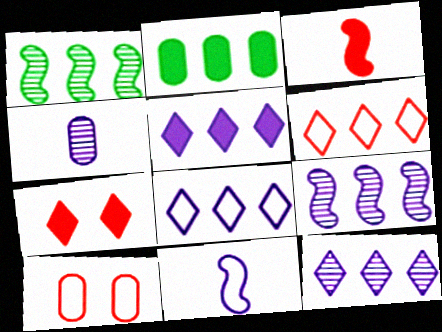[[2, 4, 10], 
[2, 6, 9], 
[5, 8, 12]]